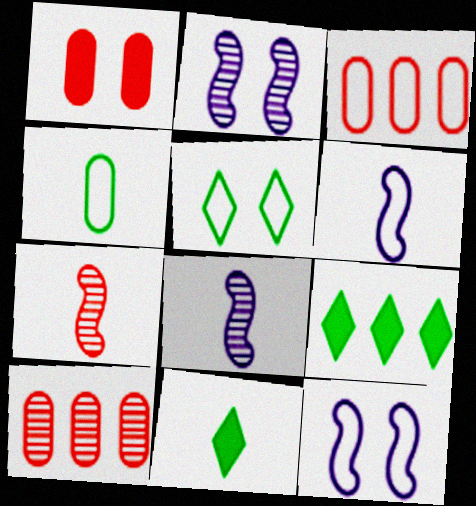[[1, 2, 5], 
[2, 3, 11], 
[3, 5, 6], 
[10, 11, 12]]